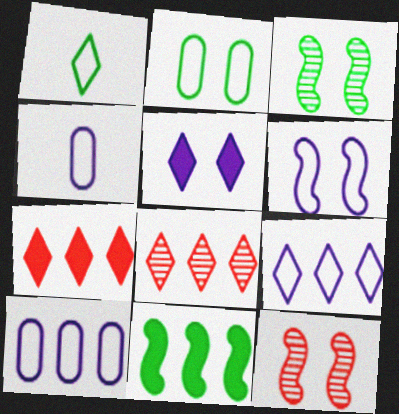[[1, 5, 8], 
[2, 5, 12], 
[3, 4, 7], 
[4, 6, 9], 
[8, 10, 11]]